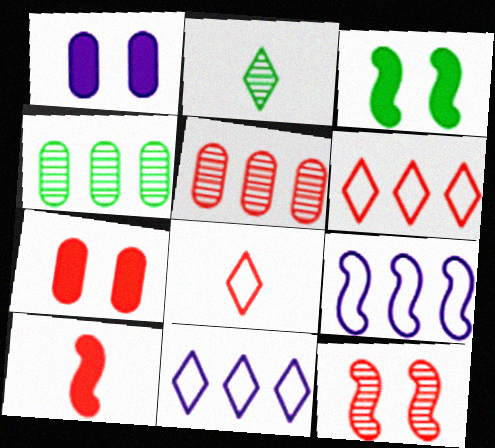[[2, 7, 9]]